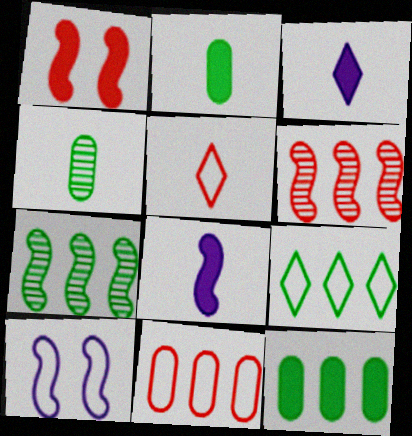[[1, 3, 12], 
[4, 5, 8], 
[7, 9, 12]]